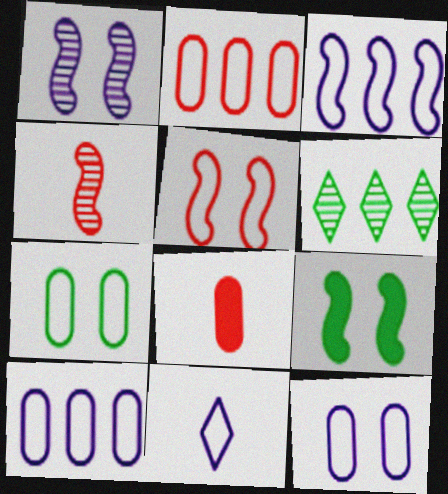[[1, 5, 9], 
[3, 4, 9], 
[3, 11, 12]]